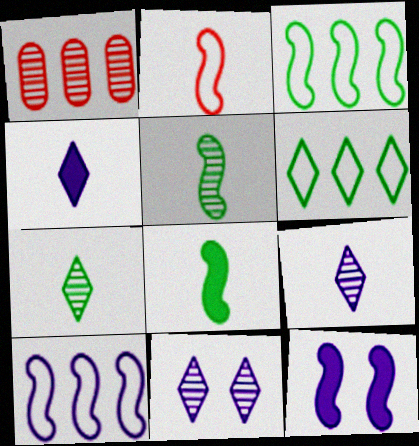[[1, 5, 11]]